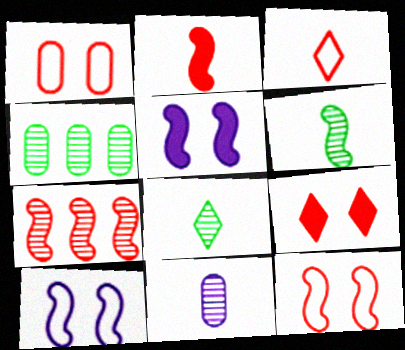[[2, 7, 12], 
[3, 4, 5]]